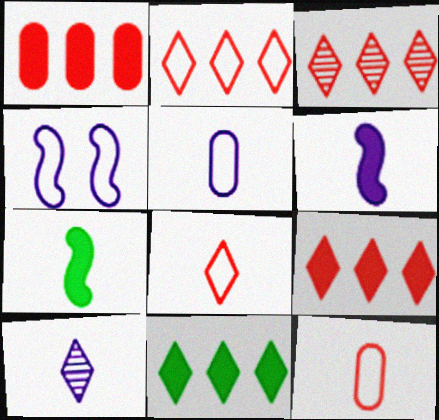[[2, 3, 9], 
[5, 6, 10], 
[7, 10, 12]]